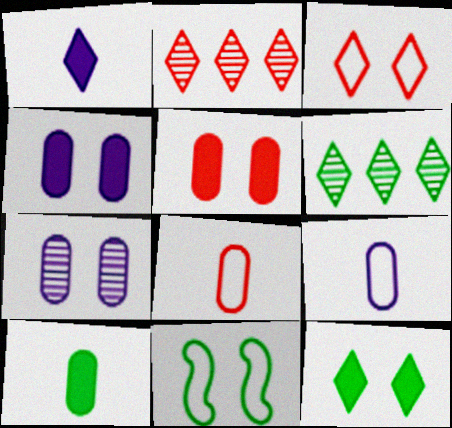[[1, 3, 6], 
[6, 10, 11]]